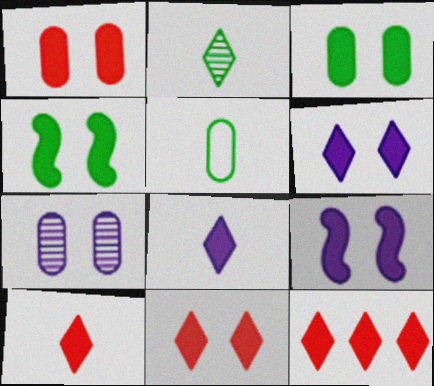[[1, 4, 6], 
[3, 9, 11], 
[10, 11, 12]]